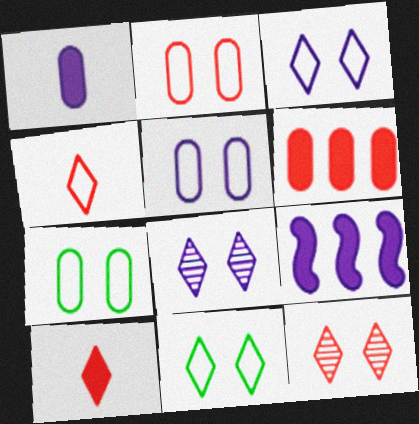[[2, 5, 7]]